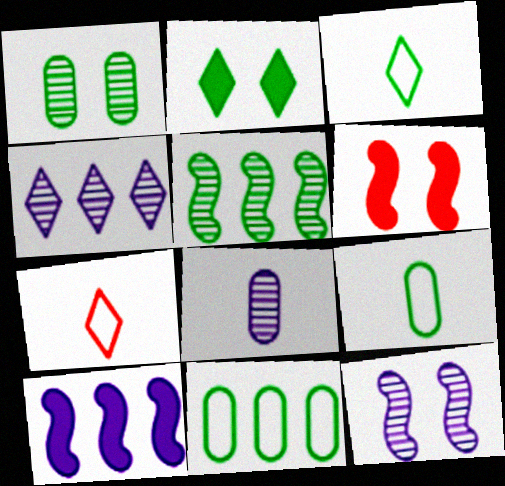[[1, 7, 10], 
[2, 4, 7], 
[2, 5, 9], 
[4, 6, 9], 
[4, 8, 12]]